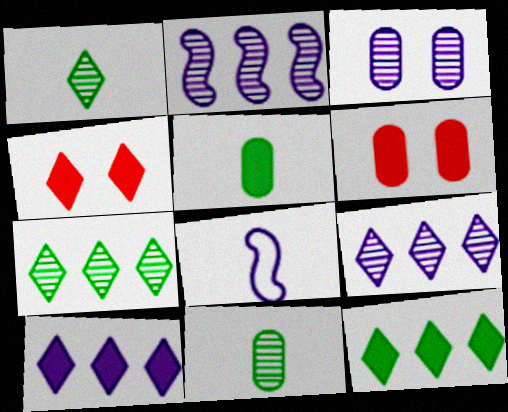[[3, 8, 10], 
[6, 7, 8]]